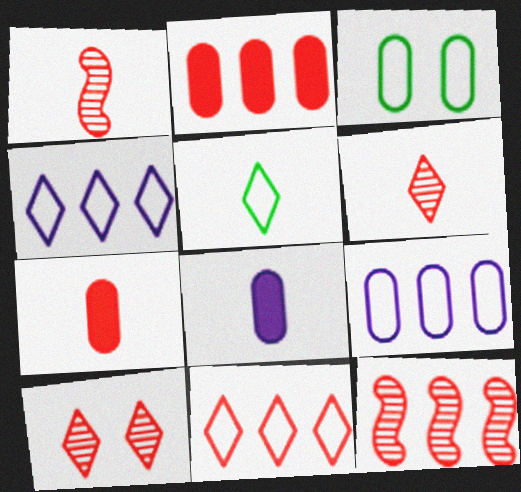[[1, 5, 8], 
[2, 11, 12]]